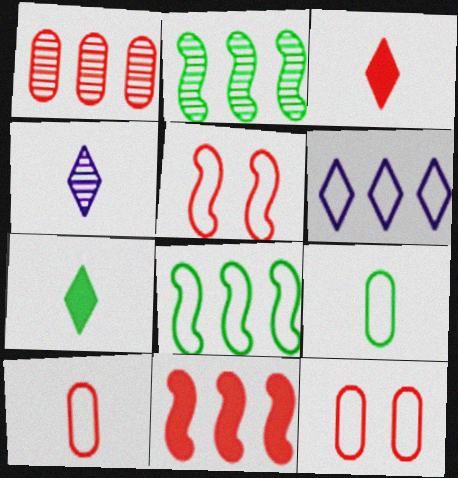[[1, 3, 5], 
[5, 6, 9]]